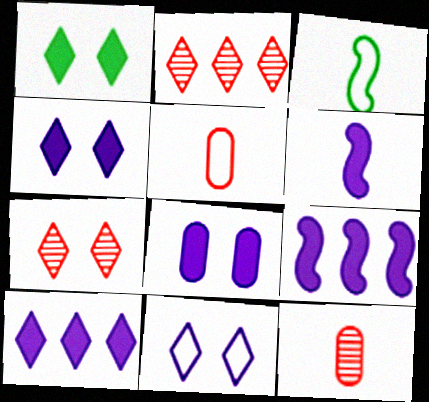[[1, 7, 11], 
[2, 3, 8], 
[6, 8, 10]]